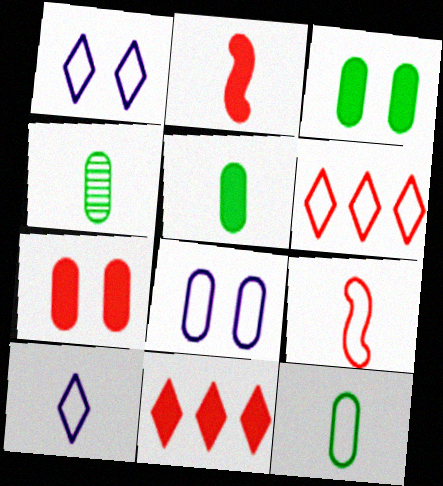[[2, 4, 10], 
[2, 7, 11], 
[4, 5, 12], 
[9, 10, 12]]